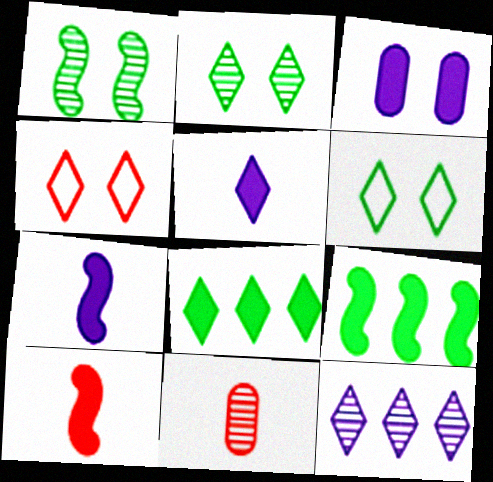[[1, 3, 4], 
[1, 11, 12], 
[3, 8, 10]]